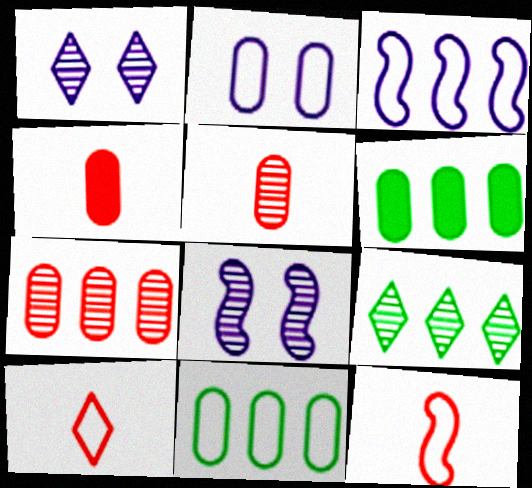[[1, 6, 12], 
[2, 5, 6], 
[5, 8, 9], 
[6, 8, 10]]